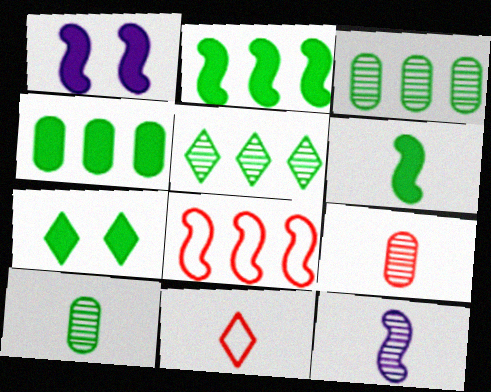[[1, 3, 11], 
[4, 6, 7]]